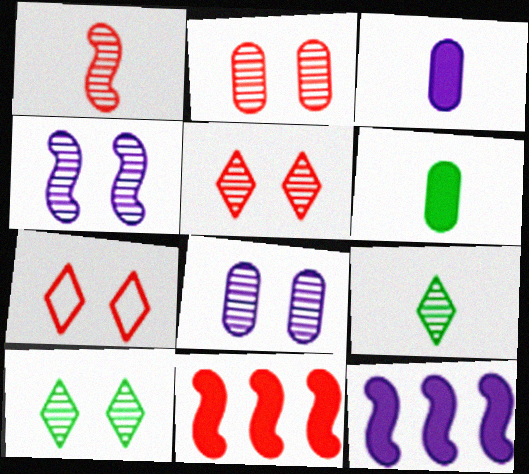[[2, 4, 10]]